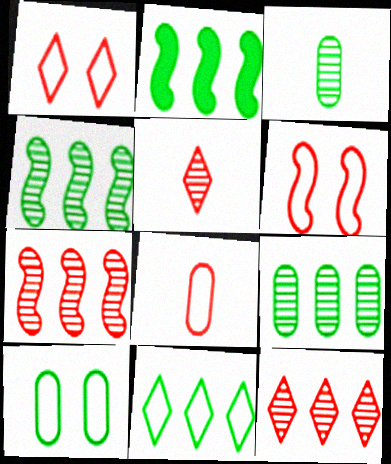[[2, 9, 11]]